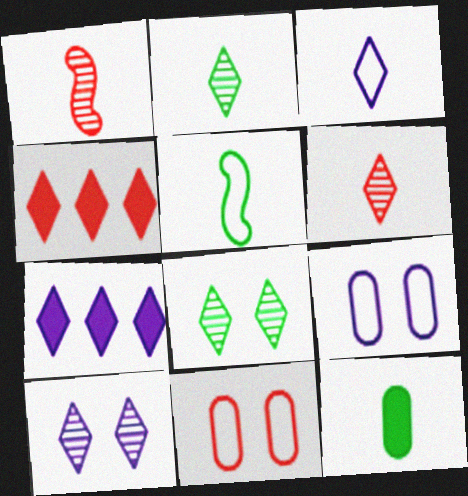[[1, 3, 12], 
[1, 4, 11], 
[2, 5, 12], 
[3, 4, 8], 
[3, 7, 10]]